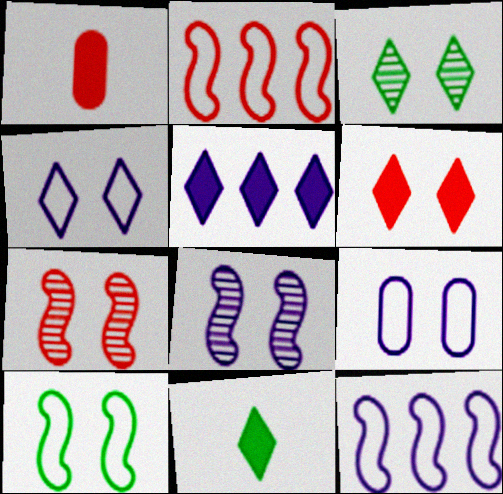[[1, 3, 12], 
[3, 4, 6], 
[5, 6, 11]]